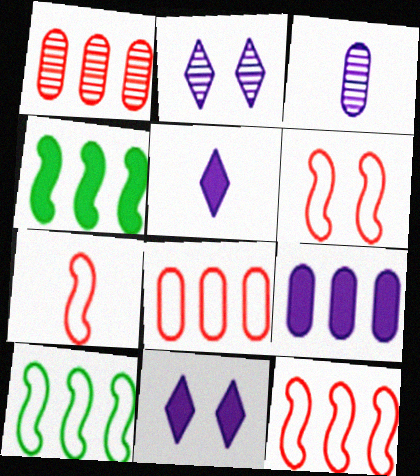[[6, 7, 12]]